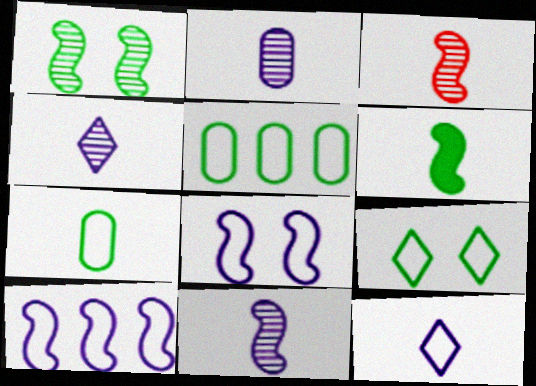[[2, 4, 11]]